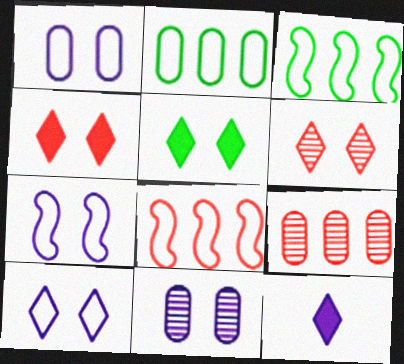[[1, 7, 10], 
[5, 6, 10]]